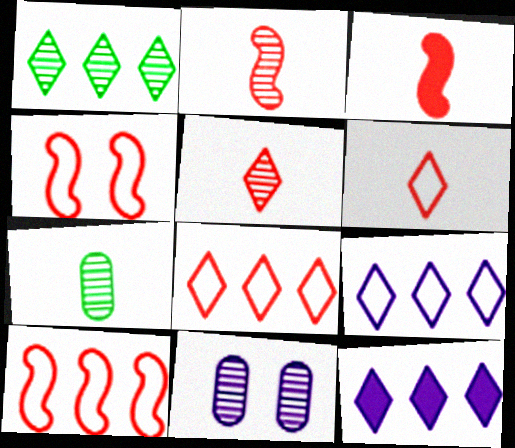[[1, 2, 11], 
[1, 8, 12], 
[4, 7, 12]]